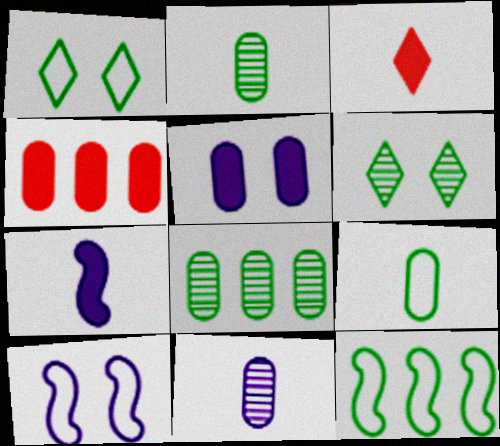[[1, 9, 12], 
[3, 8, 10]]